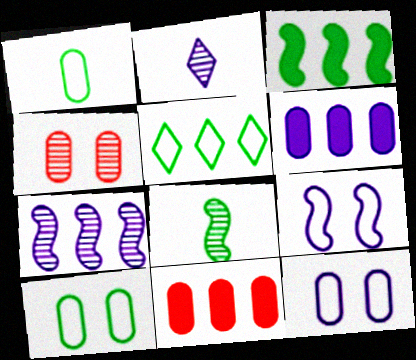[[1, 4, 6], 
[2, 6, 9], 
[5, 7, 11]]